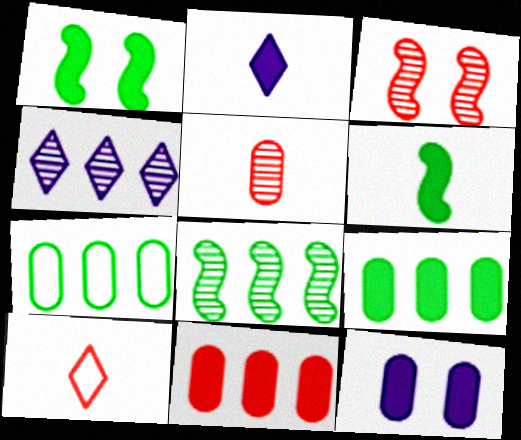[[1, 2, 11], 
[2, 3, 7], 
[3, 10, 11], 
[5, 7, 12], 
[8, 10, 12]]